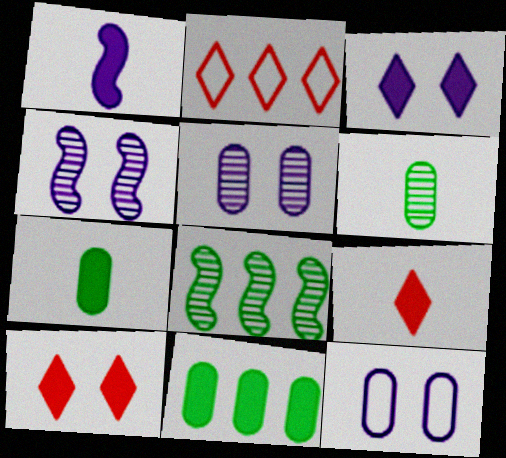[[1, 7, 9], 
[1, 10, 11], 
[2, 4, 7], 
[3, 4, 12], 
[8, 9, 12]]